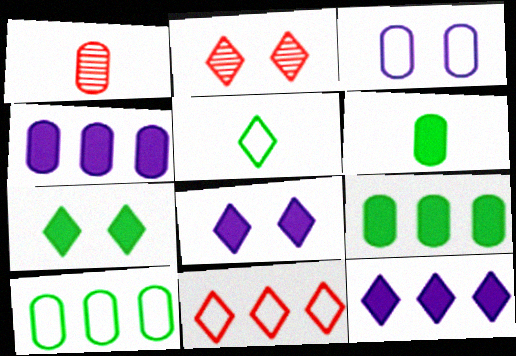[[1, 3, 9], 
[2, 5, 12]]